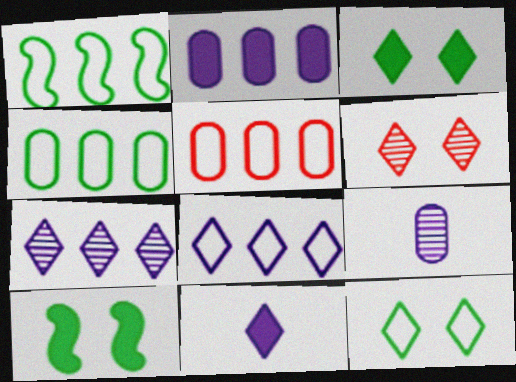[[1, 5, 8]]